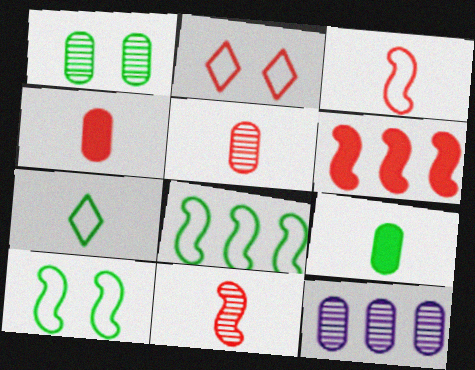[[1, 5, 12], 
[2, 5, 6]]